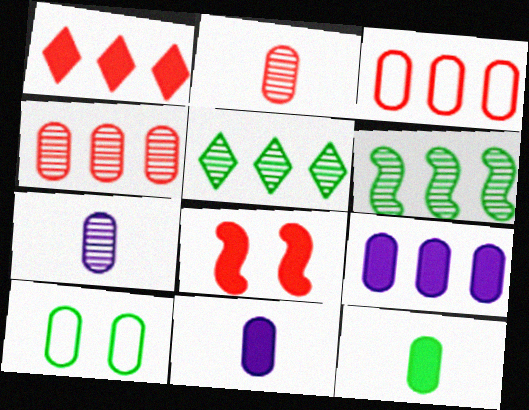[[2, 9, 10], 
[4, 10, 11]]